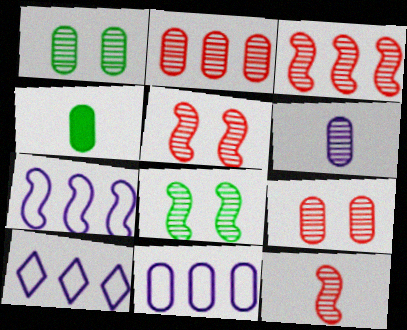[[1, 2, 6], 
[3, 5, 12], 
[4, 5, 10], 
[4, 9, 11], 
[7, 10, 11]]